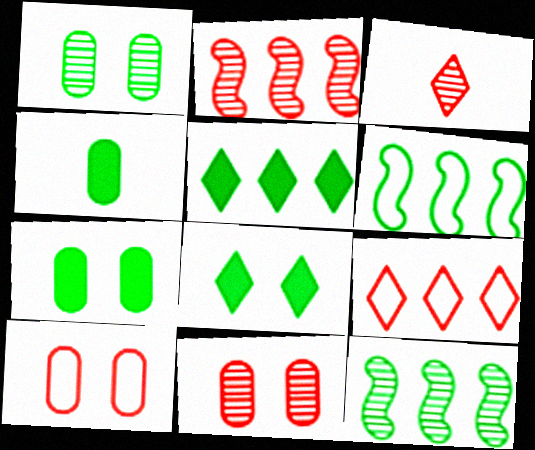[[2, 3, 11]]